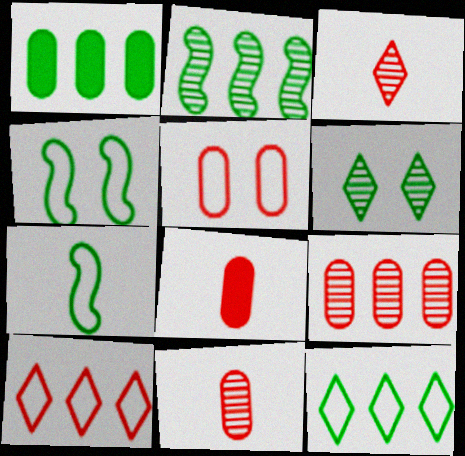[[1, 2, 12], 
[1, 6, 7], 
[5, 8, 9]]